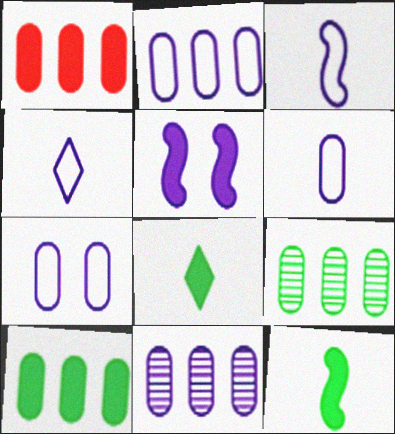[[1, 2, 9], 
[1, 5, 8], 
[2, 6, 7], 
[3, 4, 6], 
[4, 5, 11]]